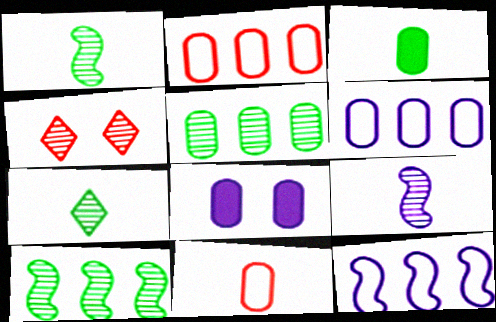[[3, 4, 12], 
[4, 5, 9], 
[5, 8, 11]]